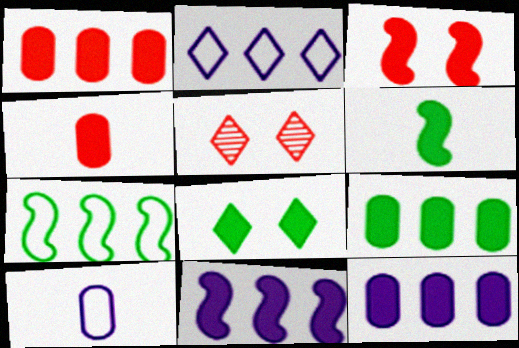[[1, 9, 12], 
[3, 6, 11], 
[4, 8, 11], 
[6, 8, 9]]